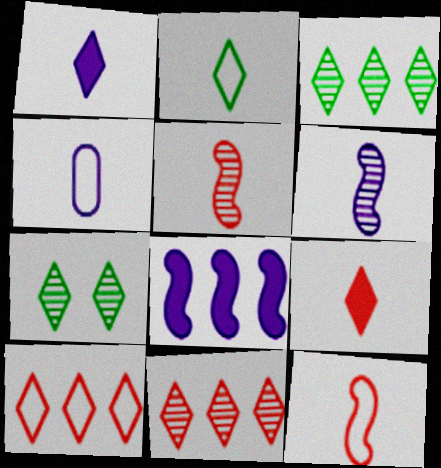[[1, 4, 6], 
[1, 7, 10], 
[2, 4, 12]]